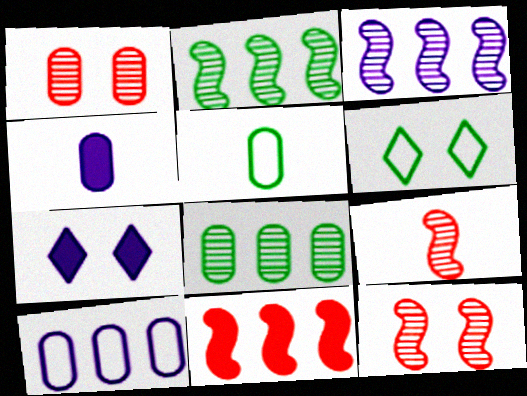[]